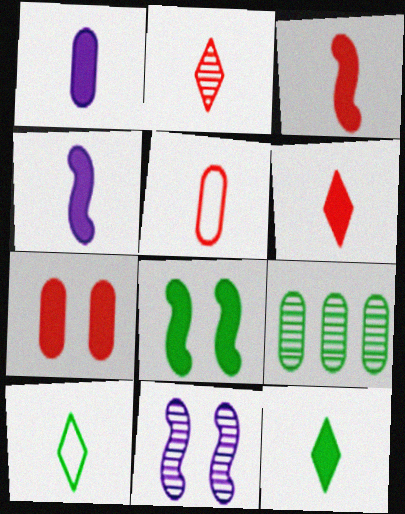[[1, 3, 12], 
[2, 3, 5], 
[2, 9, 11], 
[8, 9, 10]]